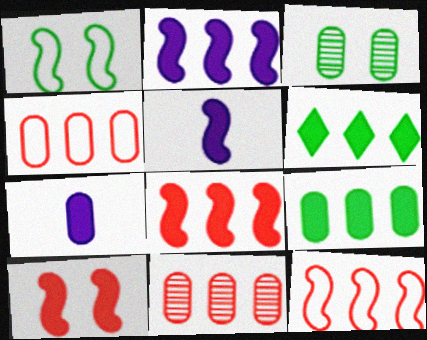[[3, 4, 7], 
[6, 7, 10]]